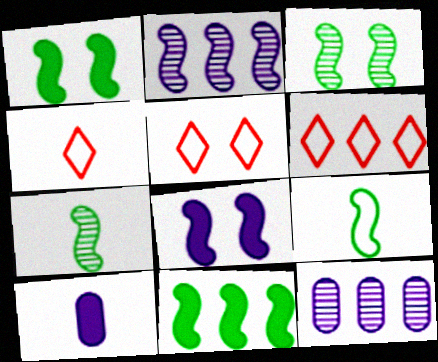[[1, 4, 12], 
[3, 6, 10], 
[3, 9, 11], 
[4, 5, 6], 
[4, 7, 10], 
[6, 11, 12]]